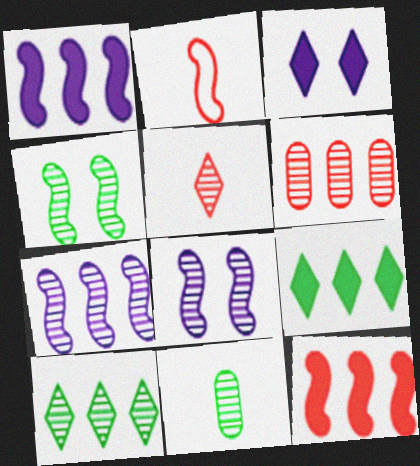[[1, 2, 4], 
[4, 10, 11], 
[6, 7, 10]]